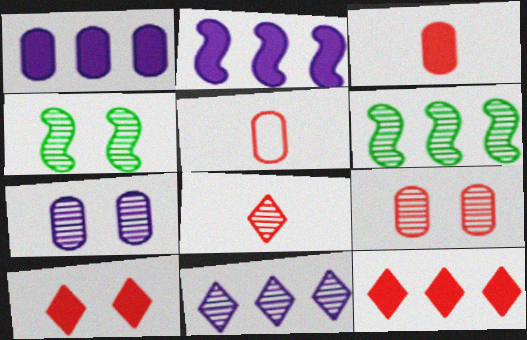[[6, 7, 8]]